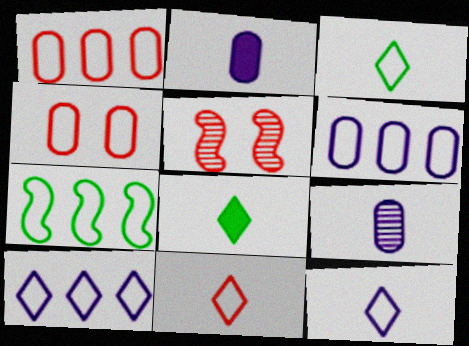[[1, 7, 10], 
[3, 11, 12], 
[4, 7, 12], 
[5, 6, 8]]